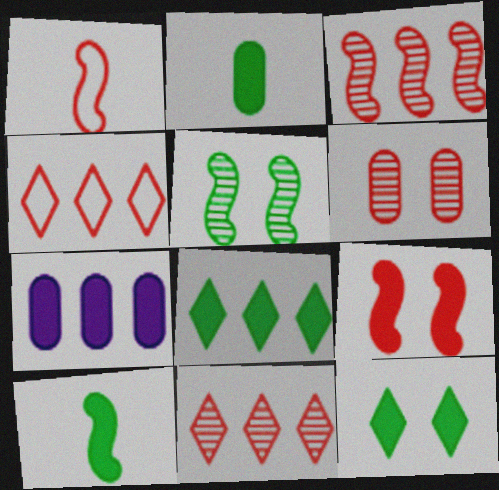[[1, 3, 9]]